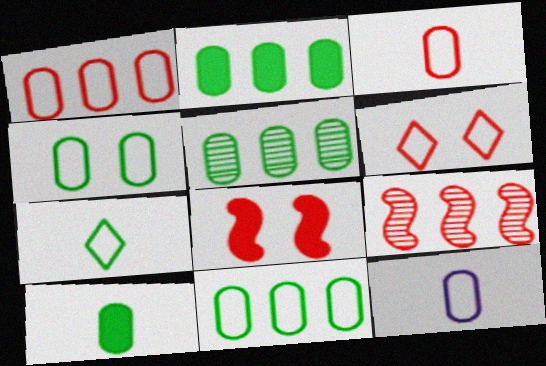[[1, 4, 12], 
[2, 5, 11], 
[4, 5, 10]]